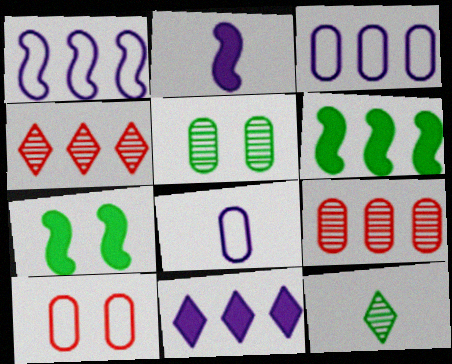[[3, 4, 6], 
[4, 7, 8]]